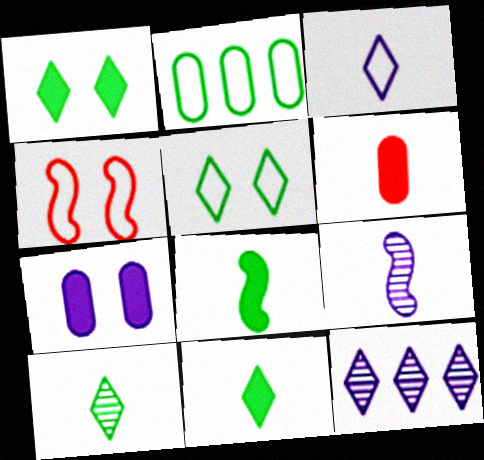[[2, 3, 4]]